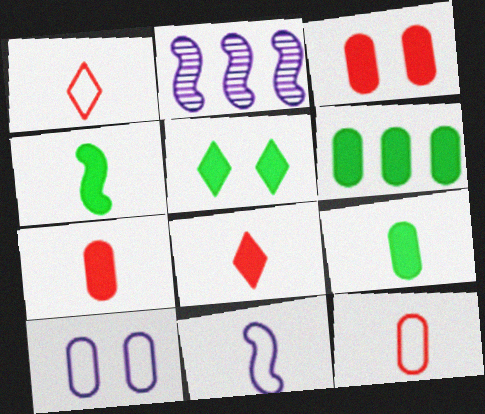[[2, 5, 12], 
[4, 5, 6]]